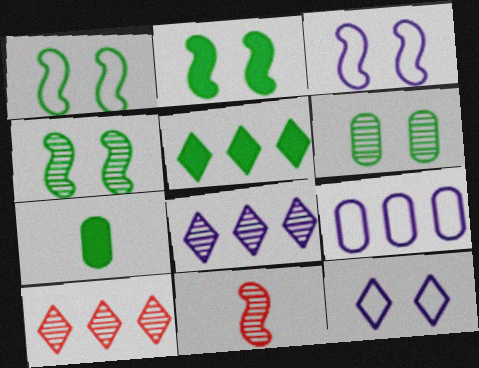[[1, 2, 4], 
[2, 5, 7], 
[3, 7, 10], 
[6, 8, 11]]